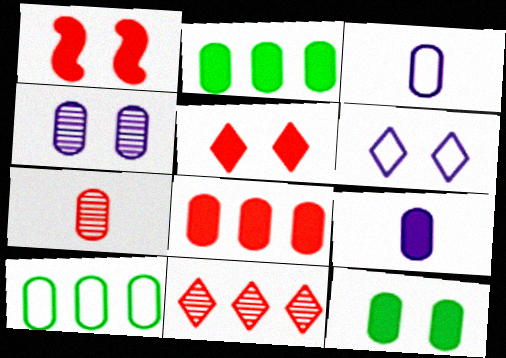[[8, 9, 12]]